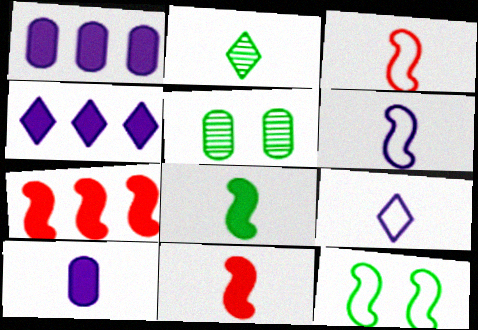[[2, 3, 10], 
[3, 4, 5], 
[5, 7, 9]]